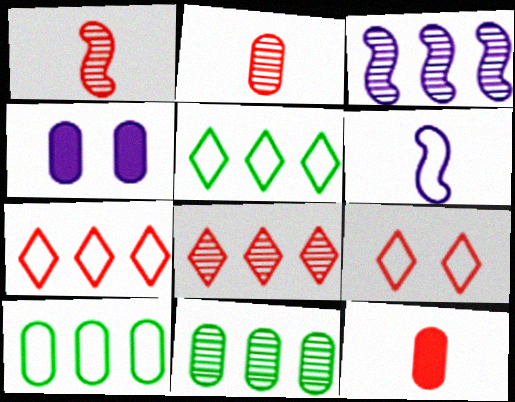[[1, 4, 5], 
[2, 4, 10], 
[3, 8, 11], 
[6, 9, 10]]